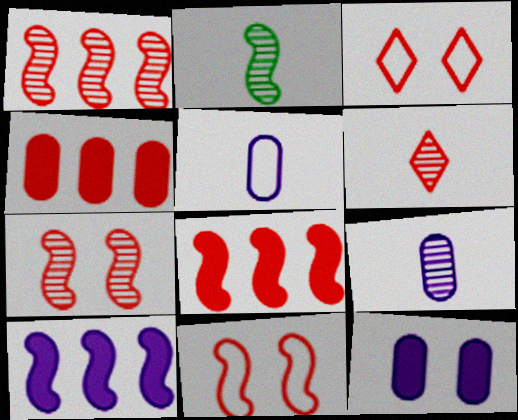[[2, 6, 9], 
[2, 10, 11], 
[4, 6, 11]]